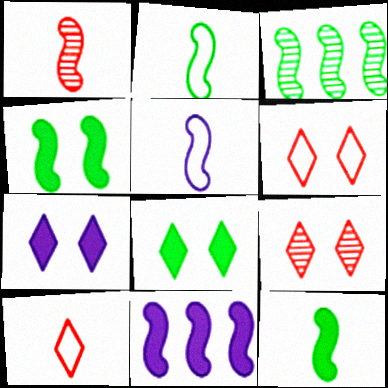[[1, 5, 12], 
[2, 3, 4]]